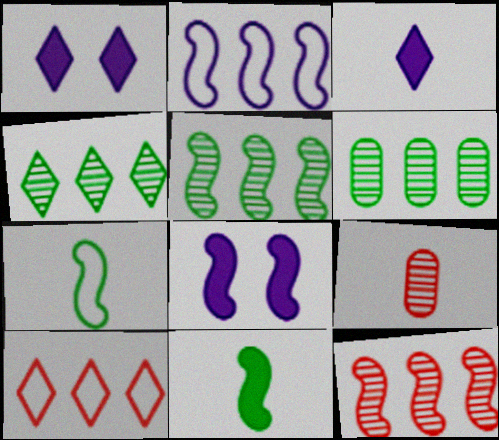[[3, 7, 9], 
[4, 5, 6], 
[7, 8, 12]]